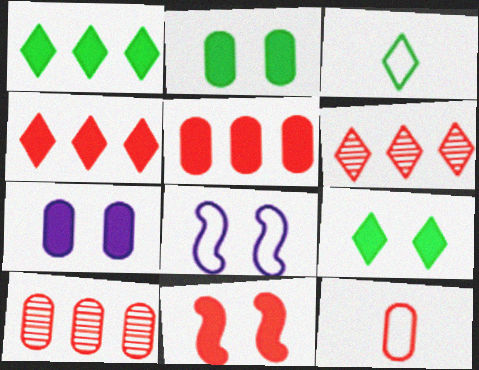[[6, 11, 12], 
[7, 9, 11]]